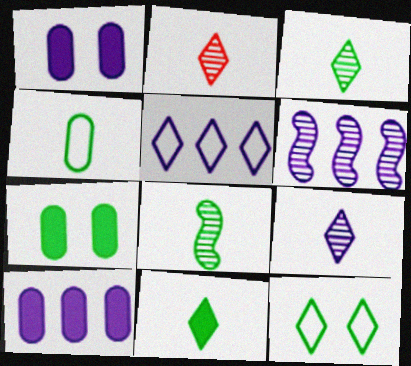[[2, 3, 9], 
[4, 8, 11], 
[5, 6, 10]]